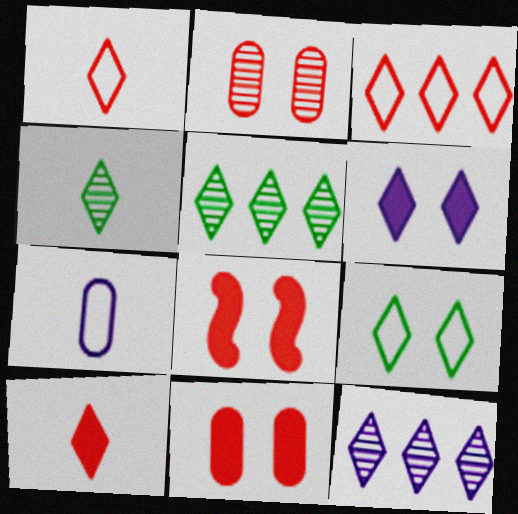[[1, 5, 6], 
[3, 4, 6], 
[5, 7, 8], 
[9, 10, 12]]